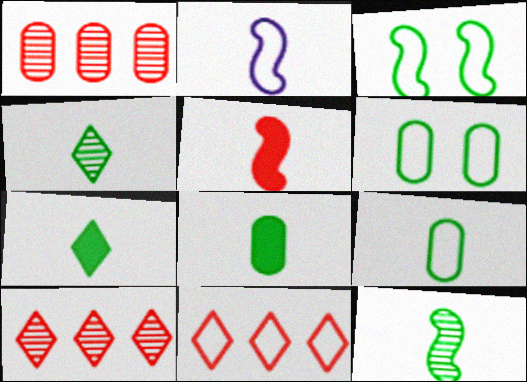[[2, 5, 12], 
[2, 6, 11], 
[7, 9, 12]]